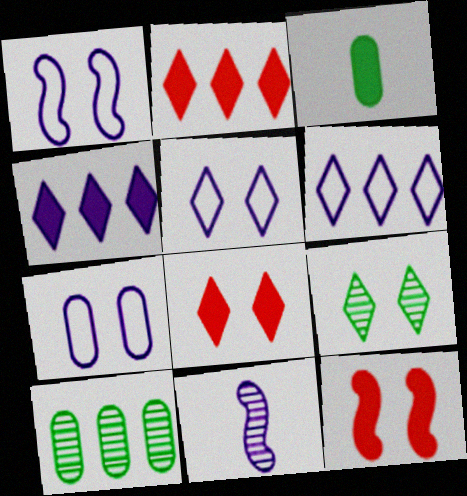[[1, 5, 7], 
[3, 4, 12], 
[4, 7, 11], 
[5, 8, 9], 
[7, 9, 12]]